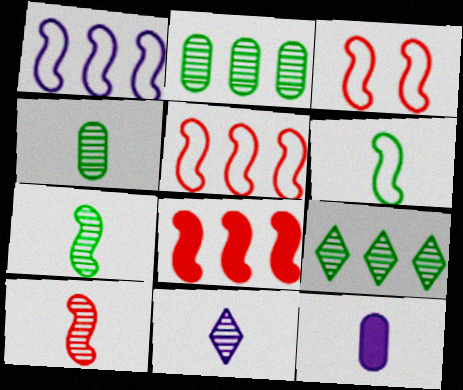[[1, 3, 6], 
[3, 8, 10], 
[3, 9, 12], 
[4, 10, 11]]